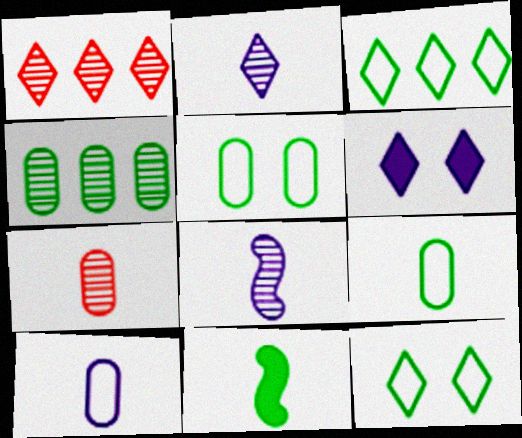[[4, 11, 12]]